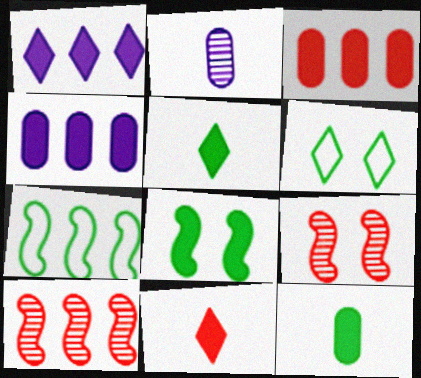[[4, 8, 11]]